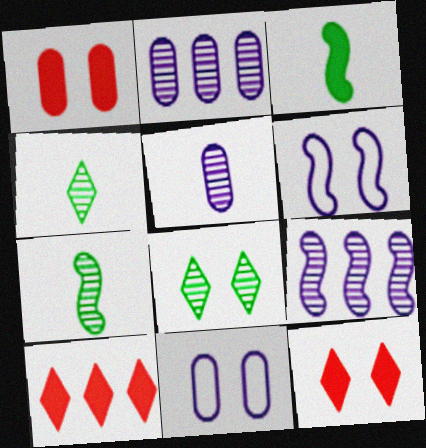[[1, 6, 8], 
[7, 10, 11]]